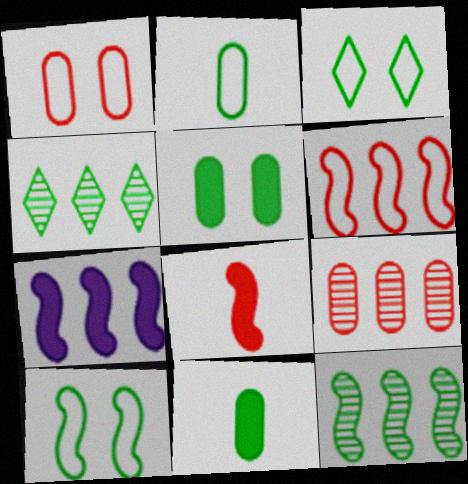[[3, 11, 12], 
[4, 10, 11], 
[6, 7, 12]]